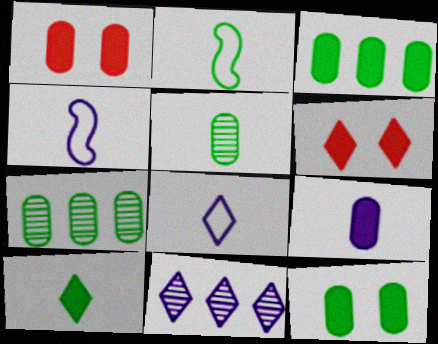[[1, 2, 11], 
[1, 3, 9], 
[2, 5, 10], 
[4, 6, 7]]